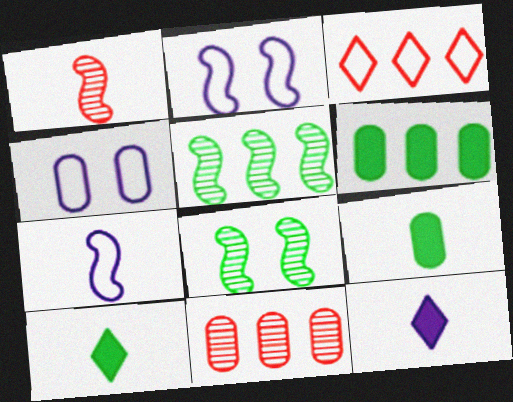[[2, 10, 11], 
[4, 9, 11]]